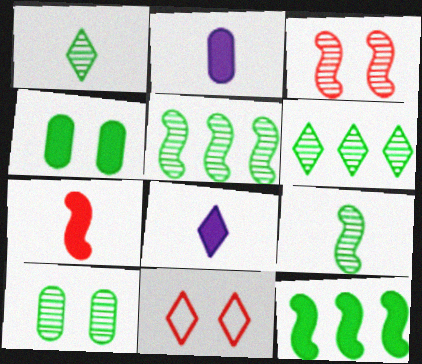[[1, 5, 10], 
[2, 5, 11], 
[6, 8, 11], 
[6, 9, 10]]